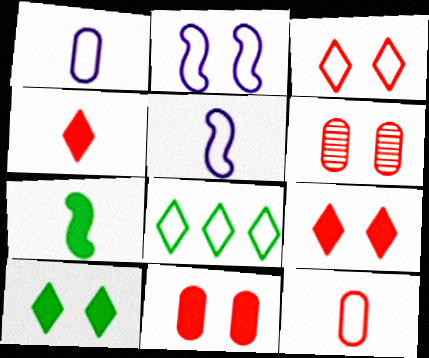[[2, 6, 10], 
[2, 8, 12]]